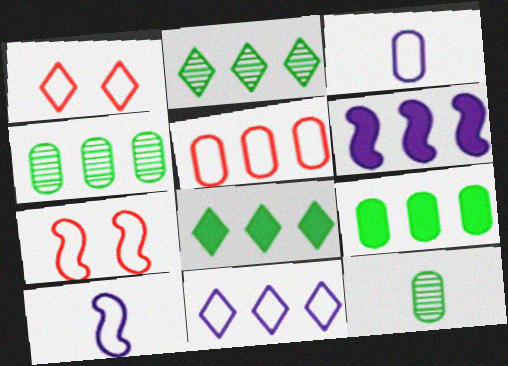[[1, 6, 12], 
[2, 5, 6]]